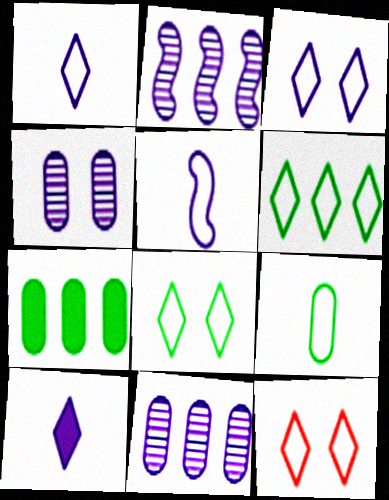[[1, 6, 12], 
[3, 8, 12]]